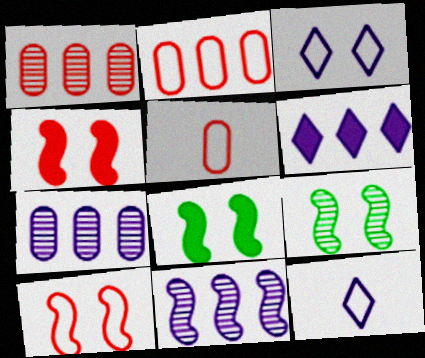[[1, 8, 12], 
[5, 6, 9]]